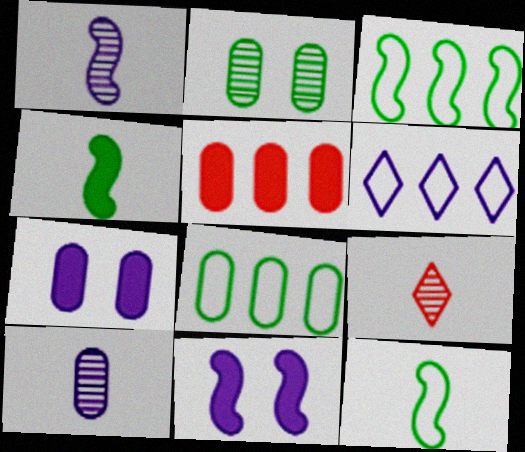[[1, 6, 7], 
[3, 7, 9], 
[6, 10, 11], 
[8, 9, 11]]